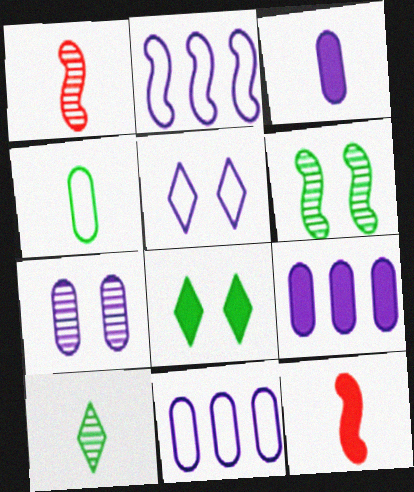[[1, 8, 11], 
[2, 6, 12], 
[3, 7, 11], 
[8, 9, 12]]